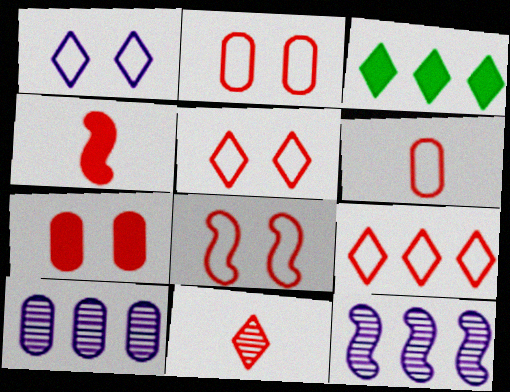[[1, 3, 11], 
[2, 5, 8], 
[4, 6, 11], 
[6, 8, 9]]